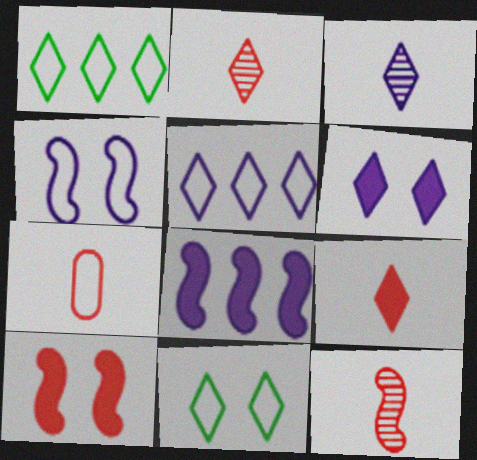[[1, 2, 6], 
[1, 4, 7], 
[3, 5, 6], 
[7, 9, 12]]